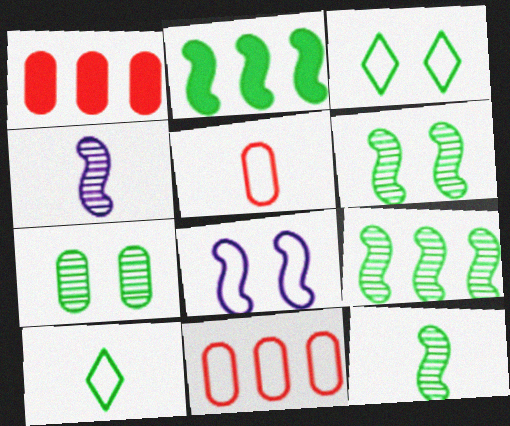[[1, 3, 4], 
[2, 7, 10], 
[6, 9, 12], 
[8, 10, 11]]